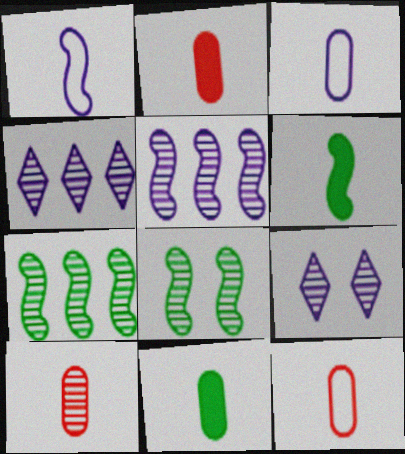[[2, 10, 12], 
[3, 10, 11], 
[4, 8, 10], 
[7, 9, 10]]